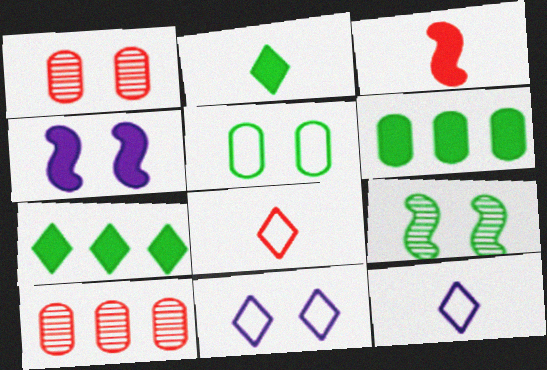[]